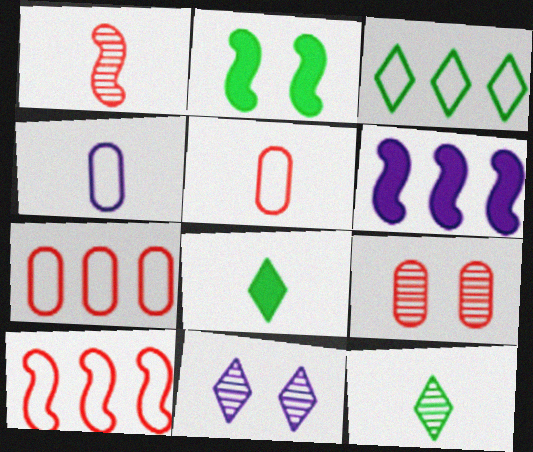[[1, 4, 8], 
[4, 6, 11]]